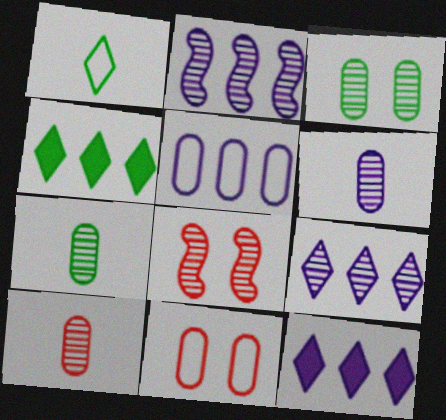[[2, 5, 12], 
[6, 7, 10], 
[7, 8, 9]]